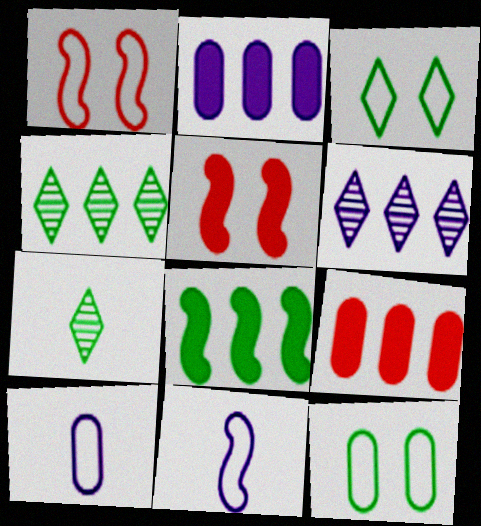[[1, 2, 7], 
[4, 5, 10], 
[7, 8, 12]]